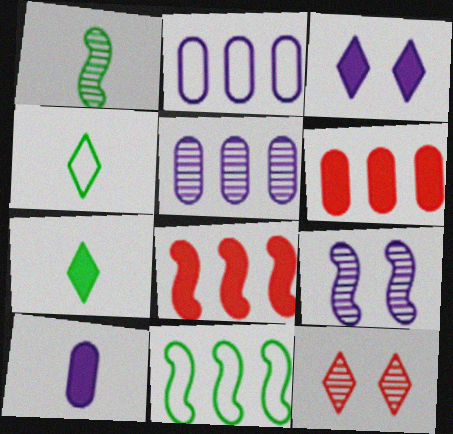[[1, 5, 12], 
[4, 6, 9], 
[10, 11, 12]]